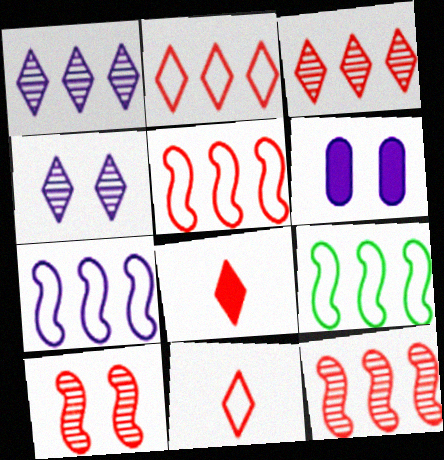[[5, 7, 9]]